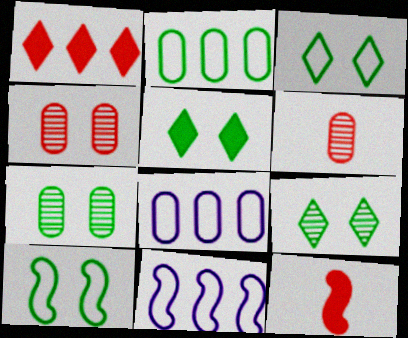[[3, 5, 9], 
[5, 6, 11], 
[5, 7, 10], 
[8, 9, 12]]